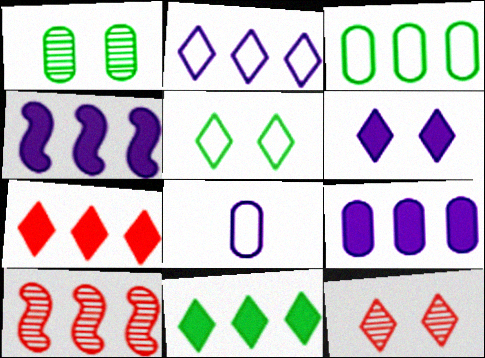[[5, 6, 12]]